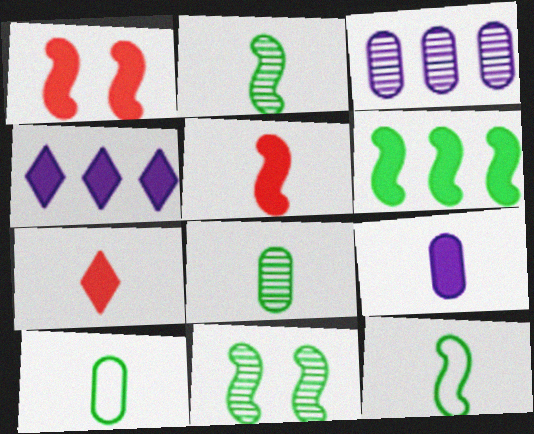[[6, 11, 12]]